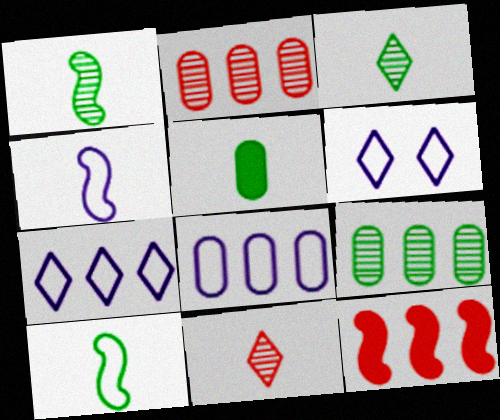[[3, 5, 10], 
[4, 5, 11], 
[4, 6, 8], 
[7, 9, 12]]